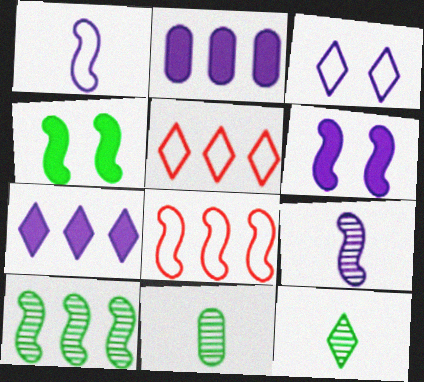[[2, 3, 9], 
[2, 5, 10], 
[4, 8, 9], 
[5, 6, 11]]